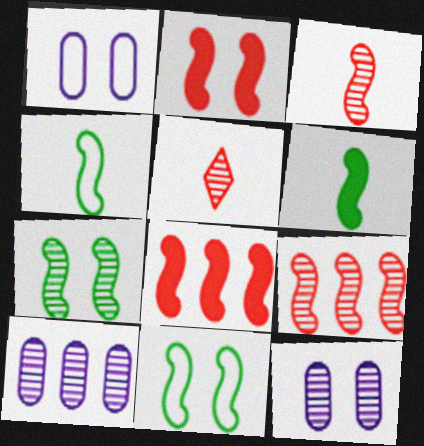[[5, 7, 10]]